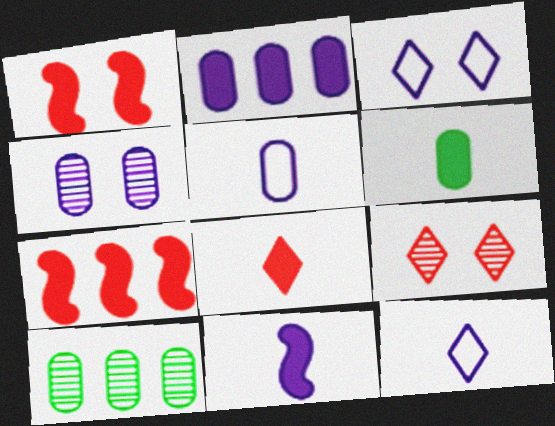[[1, 10, 12], 
[2, 4, 5], 
[6, 8, 11]]